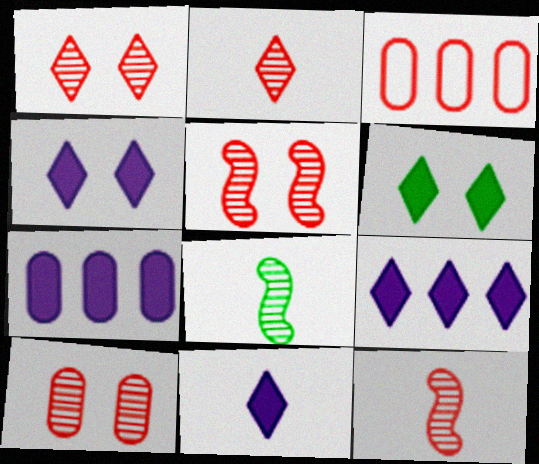[[1, 5, 10], 
[3, 4, 8], 
[4, 9, 11]]